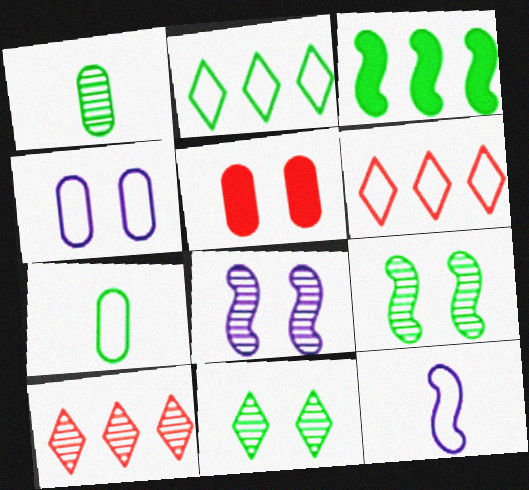[[1, 8, 10], 
[3, 7, 11]]